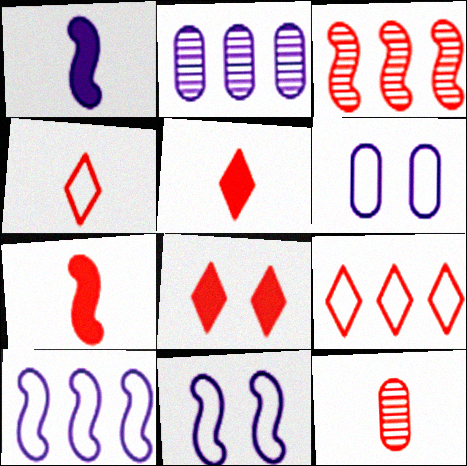[[4, 7, 12]]